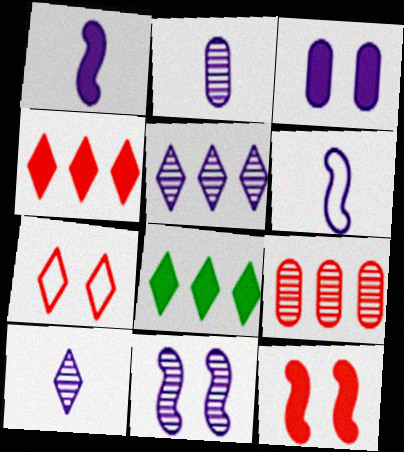[[2, 5, 11], 
[3, 5, 6], 
[7, 8, 10]]